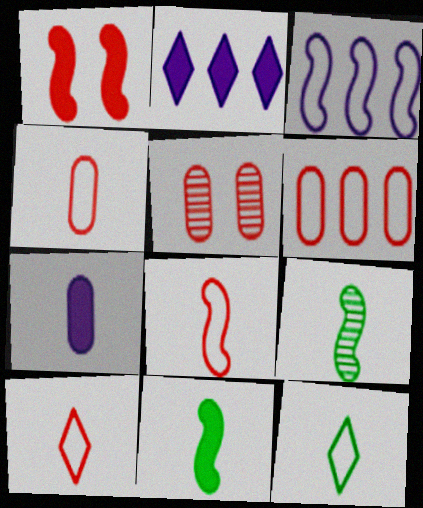[[1, 3, 9], 
[4, 8, 10], 
[7, 9, 10]]